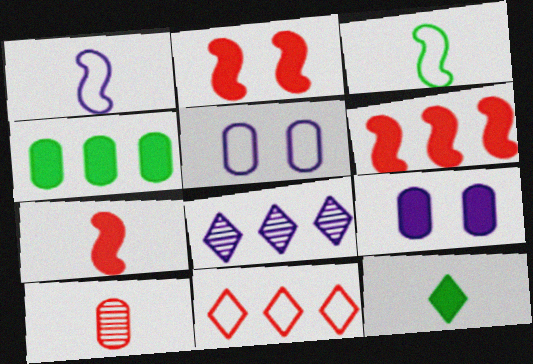[[1, 8, 9], 
[1, 10, 12], 
[2, 6, 7], 
[2, 10, 11], 
[3, 5, 11], 
[4, 5, 10], 
[6, 9, 12]]